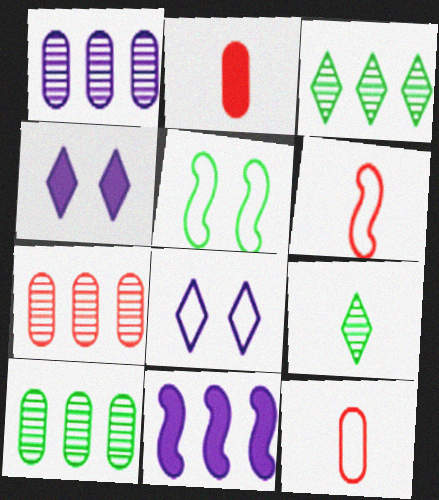[[1, 7, 10], 
[4, 6, 10]]